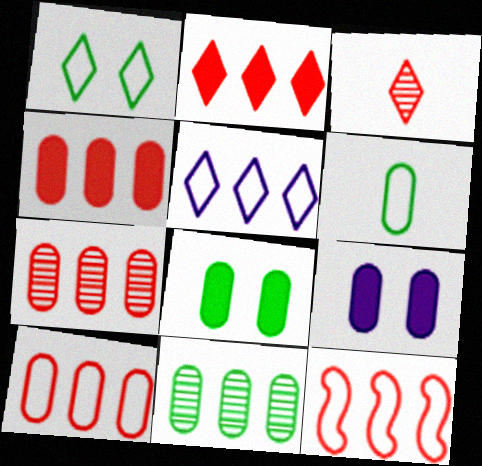[[2, 7, 12], 
[4, 7, 10], 
[6, 7, 9], 
[6, 8, 11]]